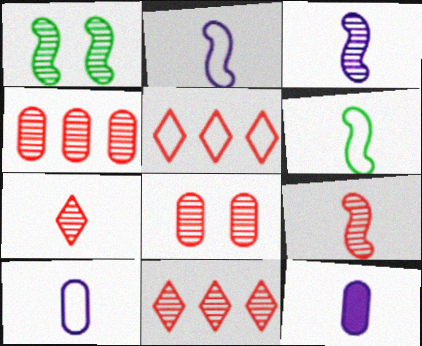[[1, 5, 12], 
[6, 7, 12], 
[8, 9, 11]]